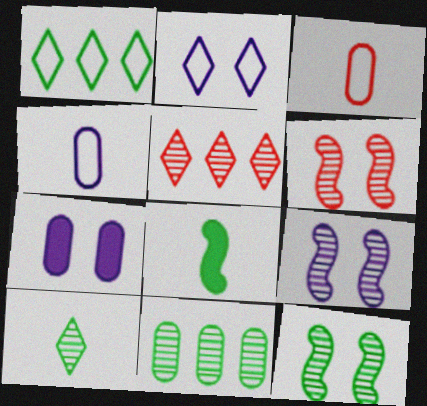[[2, 7, 9], 
[3, 7, 11], 
[6, 9, 12], 
[10, 11, 12]]